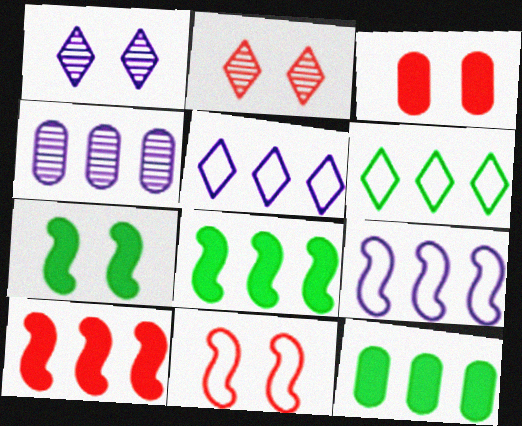[[2, 3, 11], 
[4, 6, 10]]